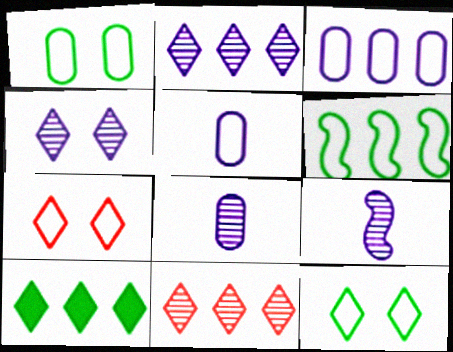[[5, 6, 7]]